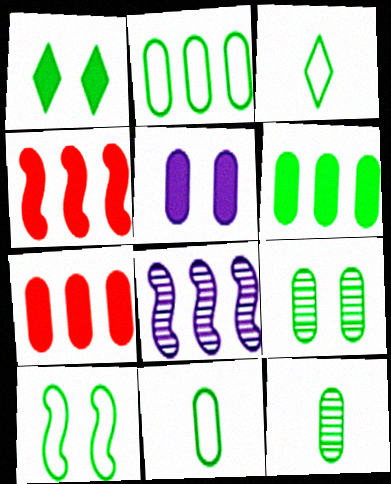[[1, 9, 10], 
[2, 3, 10], 
[6, 9, 11]]